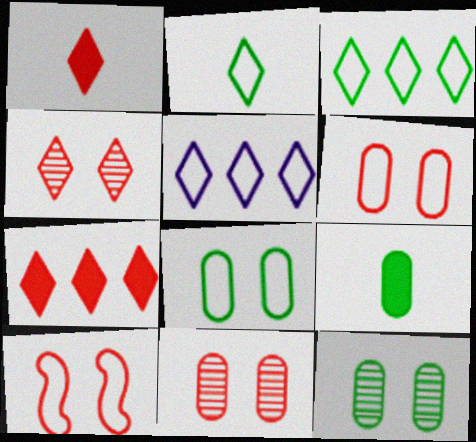[]